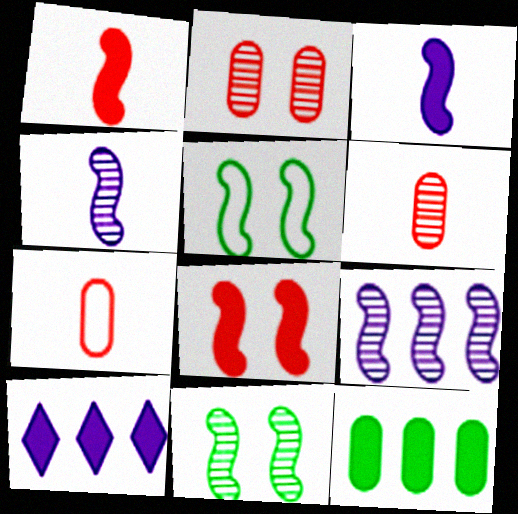[[1, 5, 9], 
[5, 6, 10], 
[7, 10, 11]]